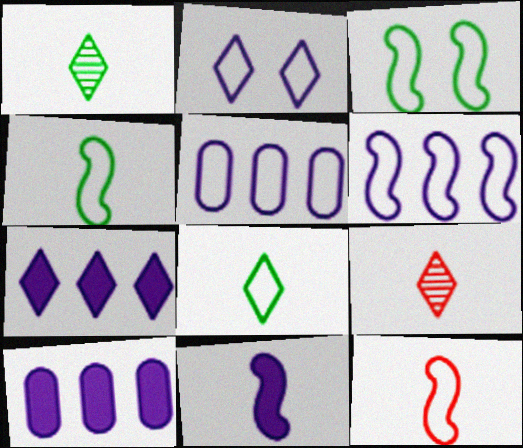[[3, 6, 12], 
[3, 9, 10]]